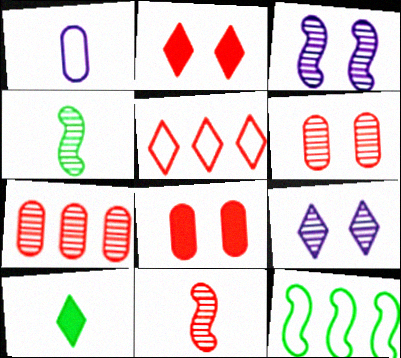[[1, 10, 11], 
[4, 7, 9], 
[5, 8, 11], 
[5, 9, 10]]